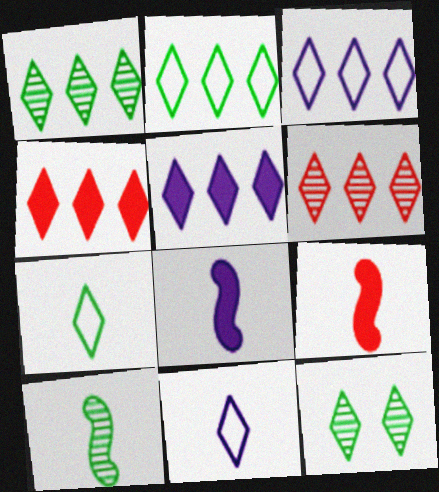[[1, 3, 4], 
[2, 5, 6], 
[4, 11, 12]]